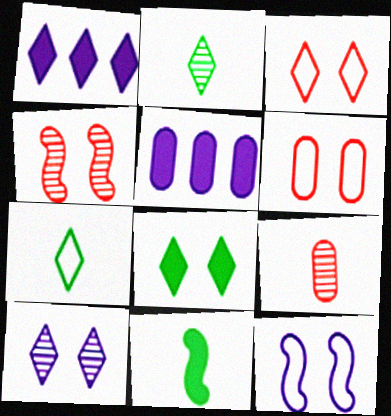[[1, 2, 3], 
[3, 8, 10], 
[4, 5, 7]]